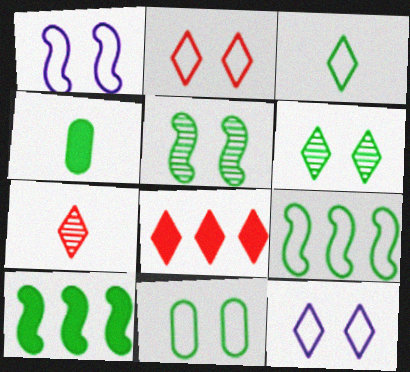[[1, 2, 11], 
[2, 7, 8], 
[3, 9, 11], 
[4, 6, 9]]